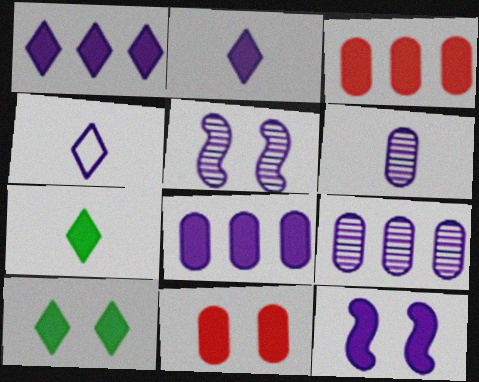[[2, 8, 12], 
[3, 7, 12], 
[4, 5, 8], 
[4, 9, 12], 
[10, 11, 12]]